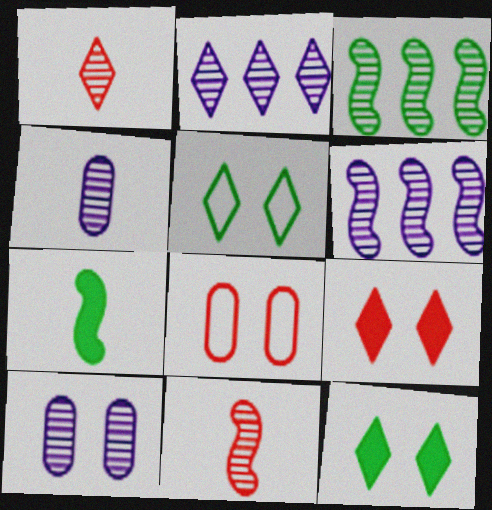[[1, 3, 10], 
[2, 7, 8]]